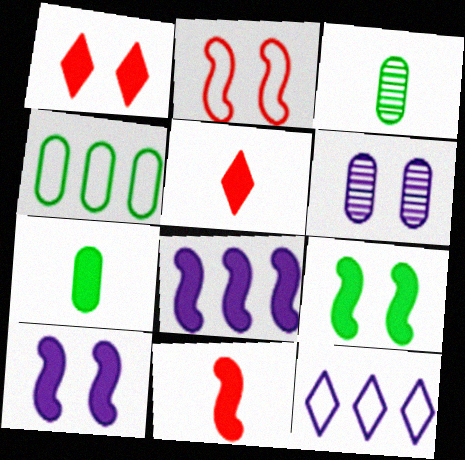[[1, 7, 8], 
[8, 9, 11]]